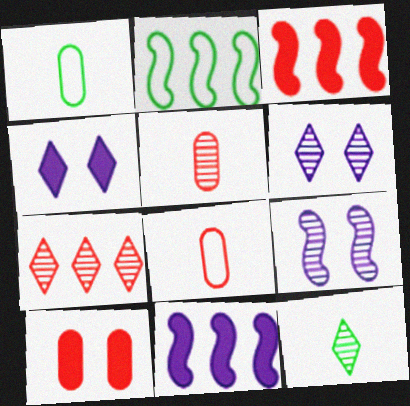[[1, 3, 6], 
[2, 4, 5], 
[6, 7, 12]]